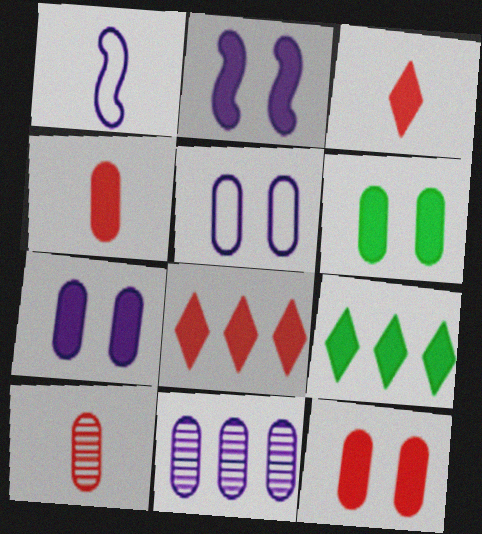[[2, 4, 9], 
[6, 7, 12]]